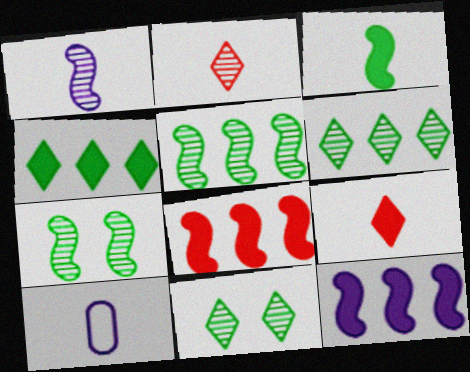[[2, 3, 10], 
[8, 10, 11]]